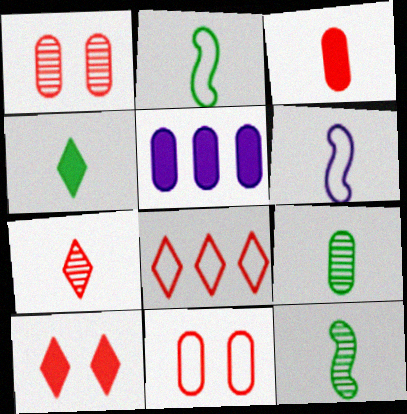[[2, 4, 9], 
[5, 9, 11], 
[7, 8, 10]]